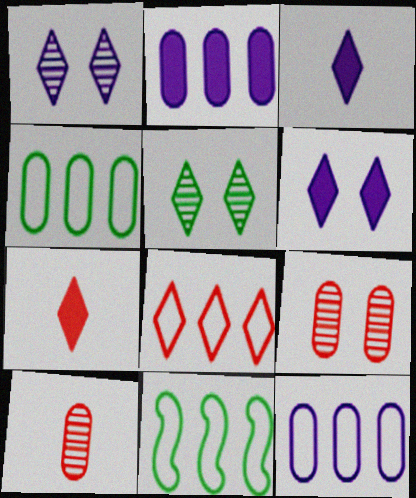[[3, 5, 8], 
[3, 9, 11], 
[6, 10, 11], 
[8, 11, 12]]